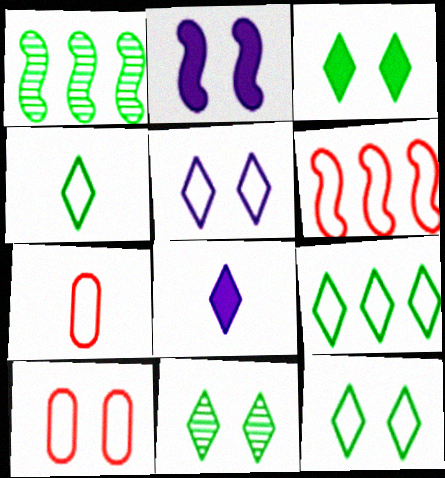[[1, 8, 10], 
[2, 10, 11], 
[3, 11, 12], 
[4, 9, 12]]